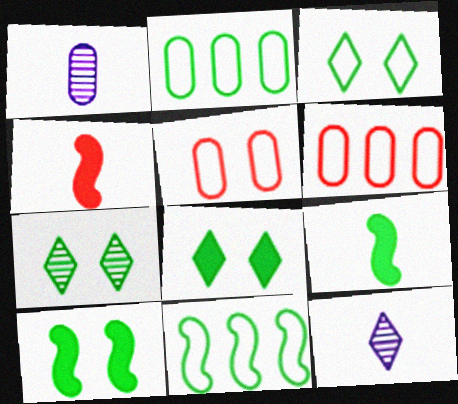[[2, 7, 9], 
[3, 7, 8], 
[6, 10, 12]]